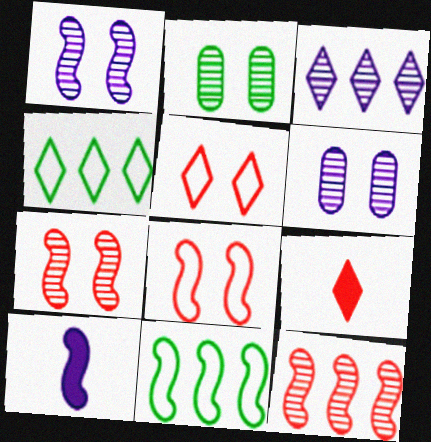[[6, 9, 11], 
[7, 10, 11]]